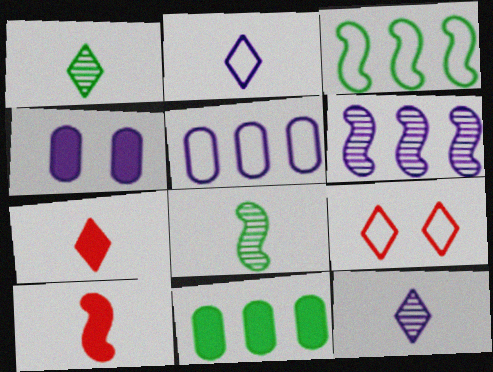[[1, 2, 7], 
[2, 4, 6]]